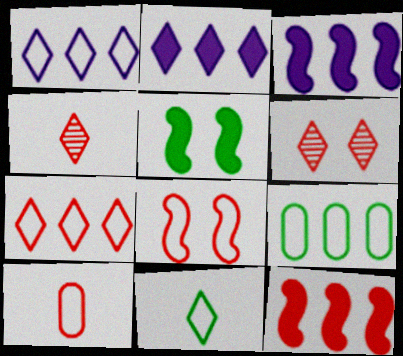[[2, 6, 11], 
[6, 10, 12], 
[7, 8, 10]]